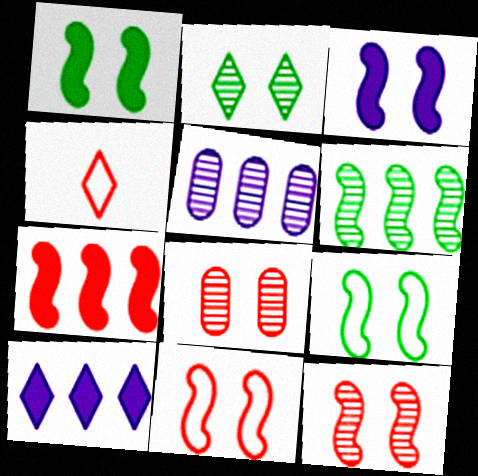[[1, 4, 5], 
[2, 4, 10], 
[3, 9, 12], 
[4, 7, 8]]